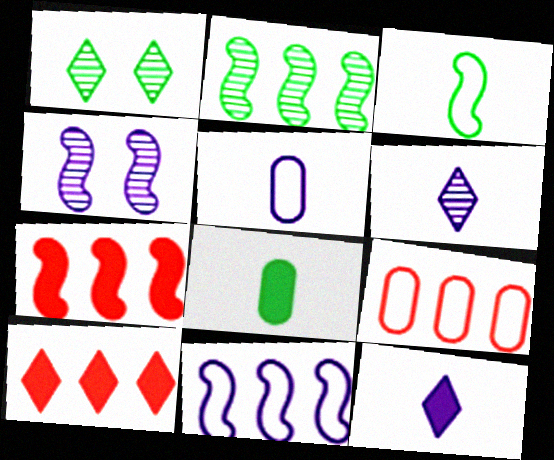[[1, 5, 7], 
[2, 7, 11], 
[3, 4, 7]]